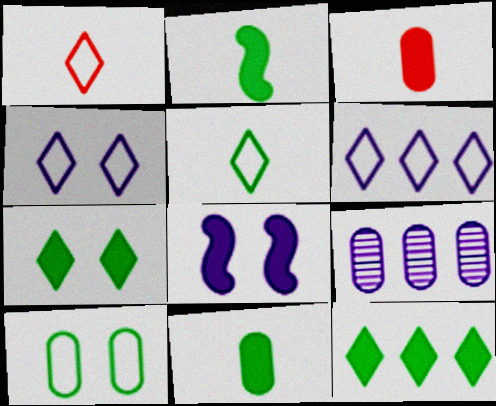[[3, 8, 12], 
[3, 9, 10]]